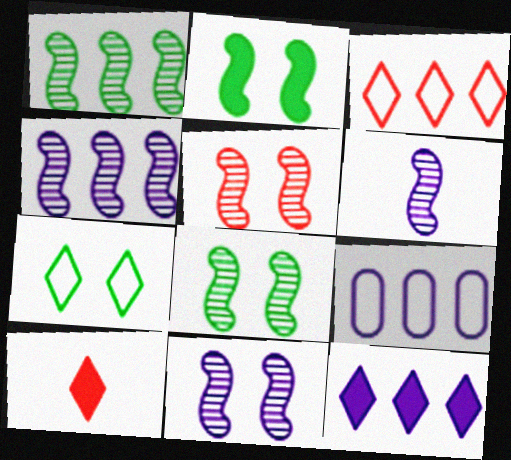[[1, 5, 6], 
[4, 6, 11], 
[4, 9, 12], 
[5, 8, 11], 
[8, 9, 10]]